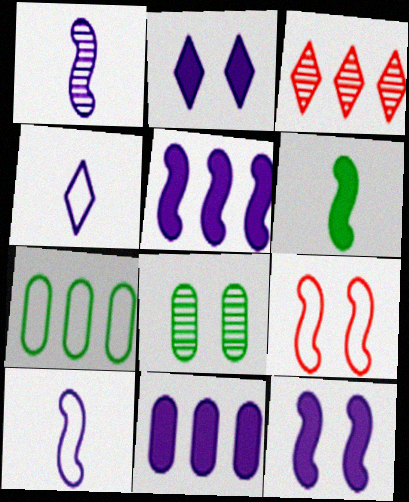[[1, 3, 8], 
[2, 8, 9], 
[3, 5, 7], 
[4, 7, 9]]